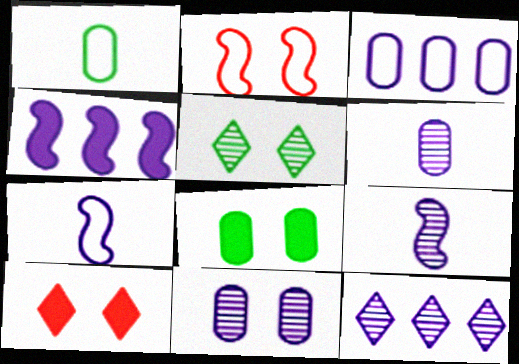[[3, 4, 12], 
[9, 11, 12]]